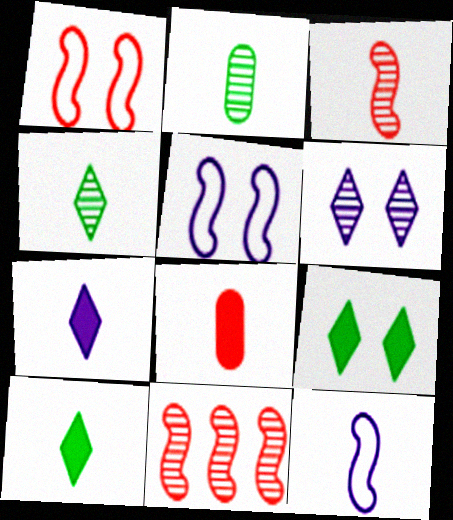[[2, 6, 11], 
[4, 8, 12]]